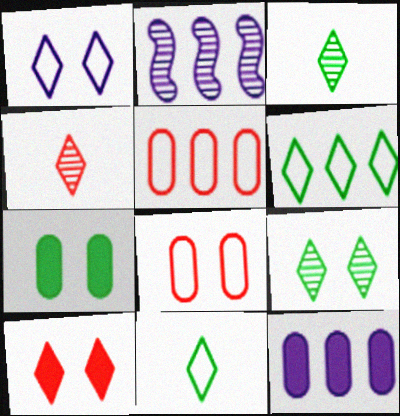[[1, 9, 10]]